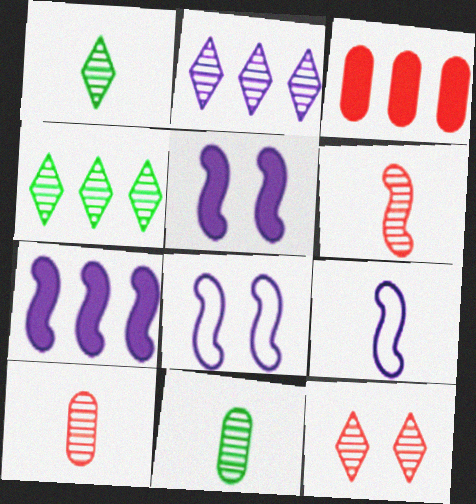[[1, 2, 12], 
[1, 3, 8]]